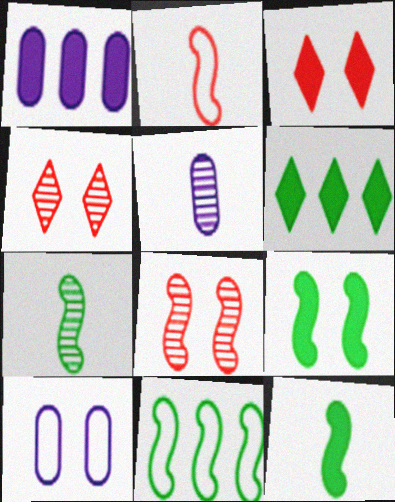[[1, 3, 12], 
[1, 5, 10], 
[3, 5, 11], 
[4, 9, 10], 
[7, 9, 11]]